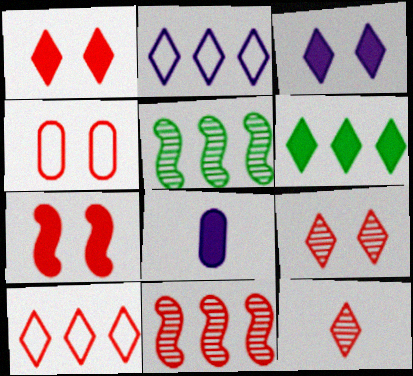[[1, 10, 12], 
[4, 7, 9], 
[6, 7, 8]]